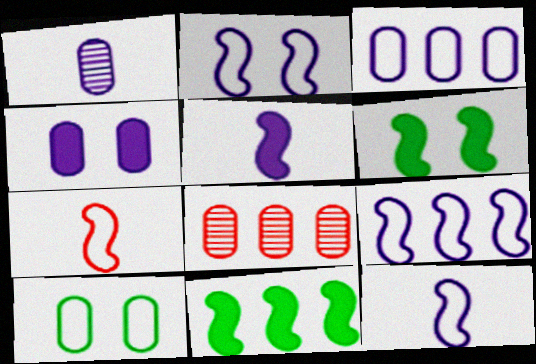[[1, 3, 4], 
[2, 9, 12]]